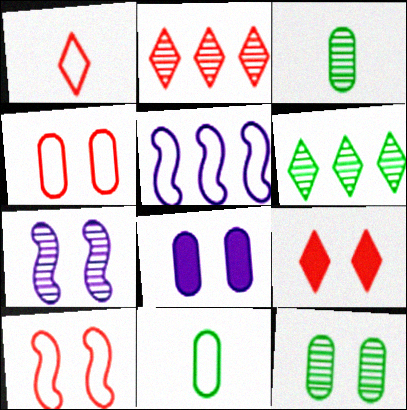[[1, 2, 9], 
[2, 3, 7], 
[3, 5, 9], 
[4, 8, 12]]